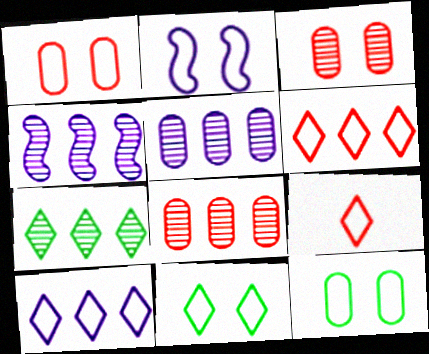[[1, 2, 11], 
[4, 7, 8], 
[9, 10, 11]]